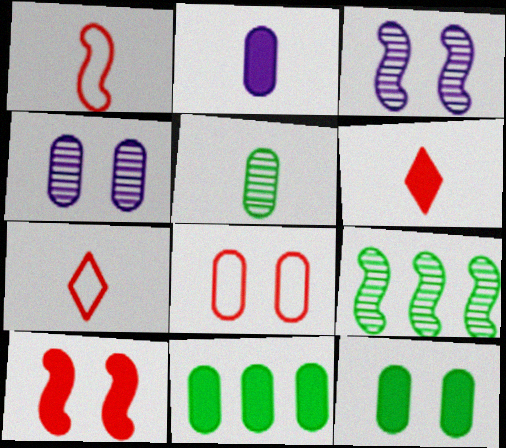[[3, 7, 11], 
[4, 8, 12]]